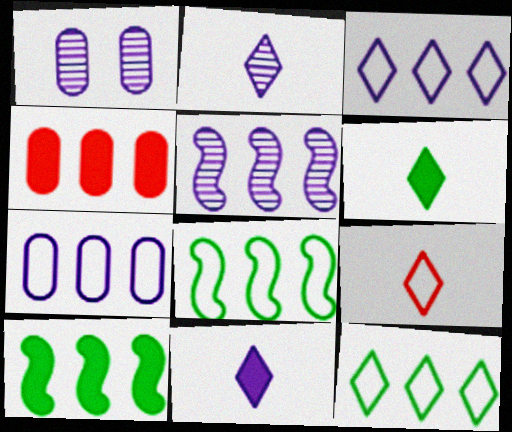[[1, 2, 5], 
[1, 9, 10], 
[2, 6, 9], 
[4, 5, 12]]